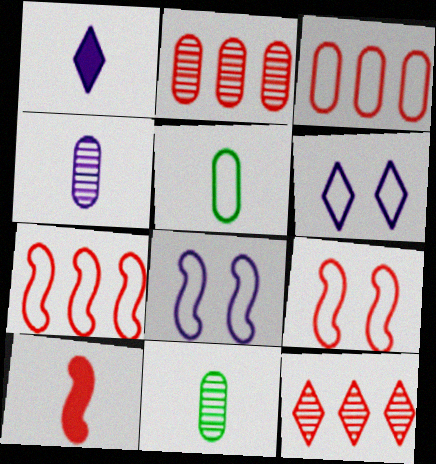[[5, 6, 7]]